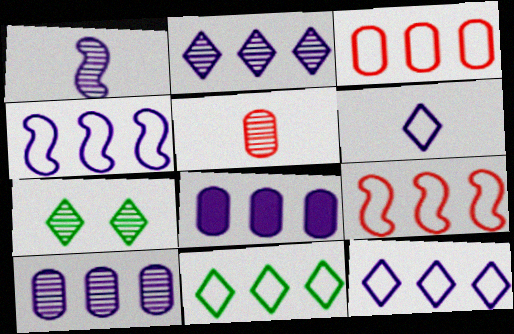[[2, 4, 8], 
[3, 4, 11]]